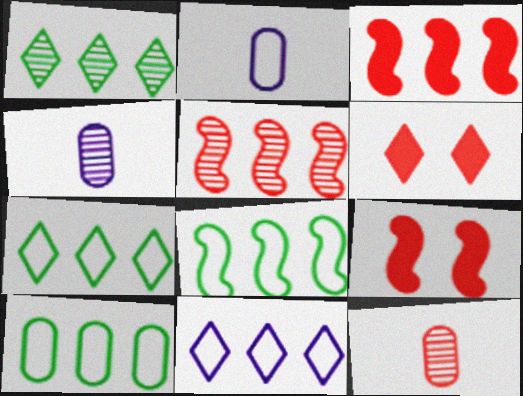[[1, 2, 9], 
[4, 6, 8], 
[4, 7, 9], 
[7, 8, 10]]